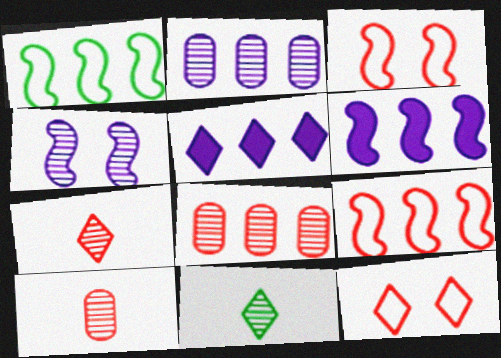[[1, 5, 8], 
[4, 8, 11], 
[5, 11, 12]]